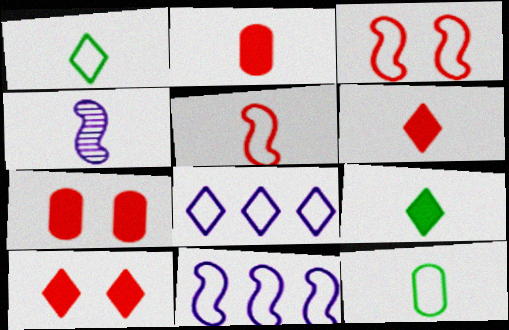[[1, 2, 4], 
[3, 8, 12], 
[4, 6, 12]]